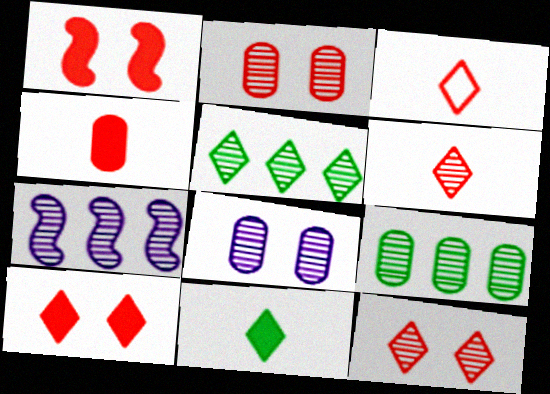[]